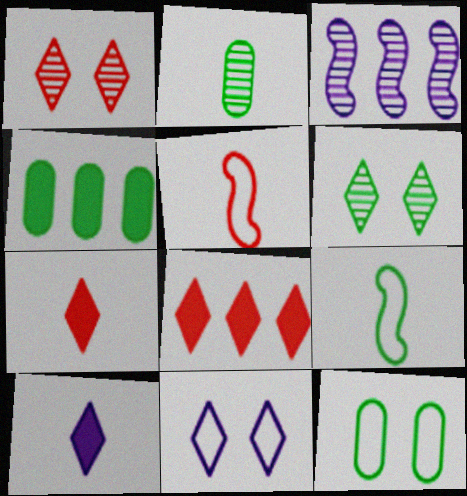[[1, 2, 3], 
[2, 4, 12], 
[2, 5, 10], 
[3, 7, 12], 
[4, 6, 9]]